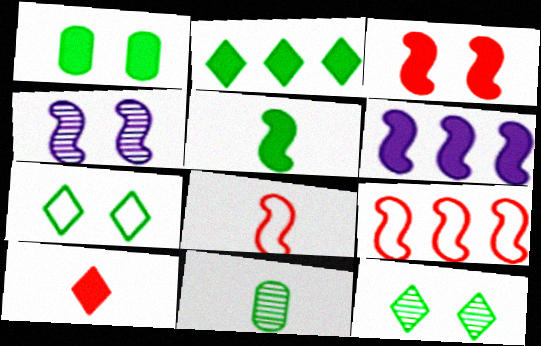[[1, 2, 5], 
[1, 6, 10], 
[3, 5, 6], 
[4, 5, 9]]